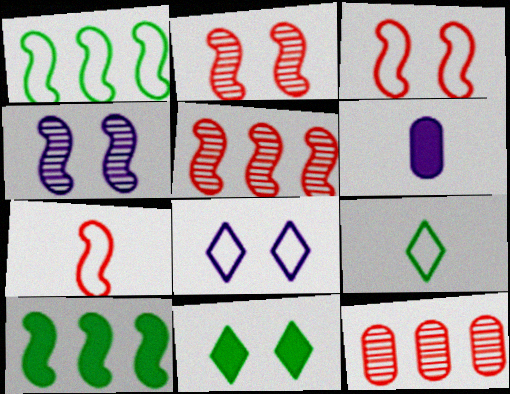[[4, 7, 10]]